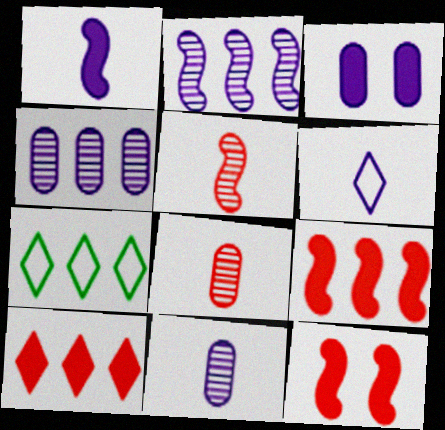[[1, 6, 11], 
[2, 3, 6], 
[3, 5, 7], 
[4, 7, 9], 
[7, 11, 12]]